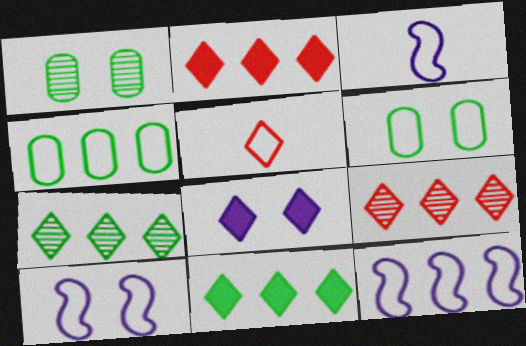[[1, 2, 3], 
[3, 10, 12], 
[4, 5, 10], 
[5, 6, 12], 
[5, 7, 8]]